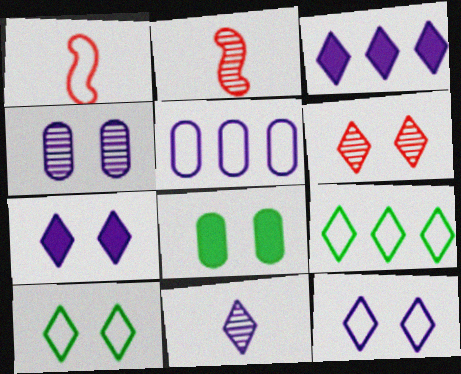[[1, 5, 10], 
[3, 11, 12], 
[6, 7, 10]]